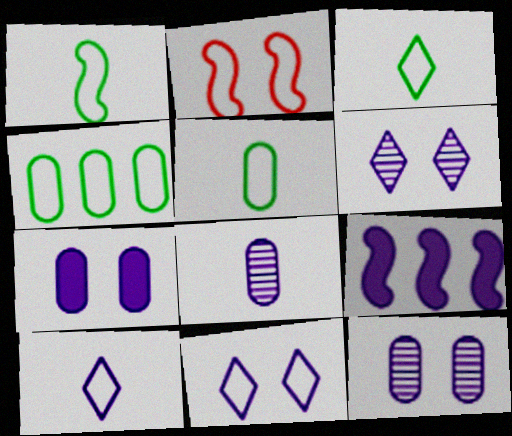[[1, 3, 5], 
[2, 4, 10], 
[8, 9, 11], 
[9, 10, 12]]